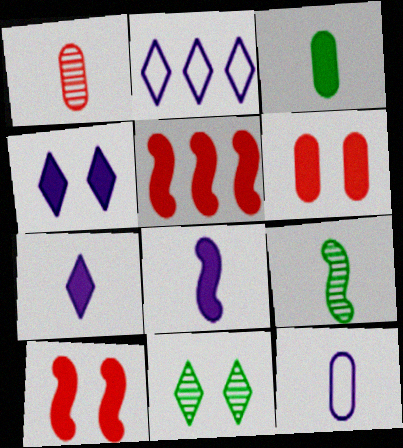[[1, 3, 12], 
[2, 6, 9], 
[3, 4, 5], 
[5, 11, 12]]